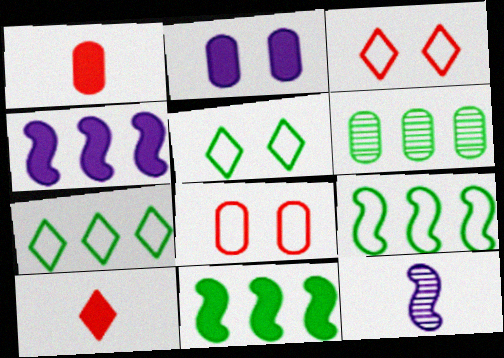[[2, 10, 11], 
[6, 7, 11]]